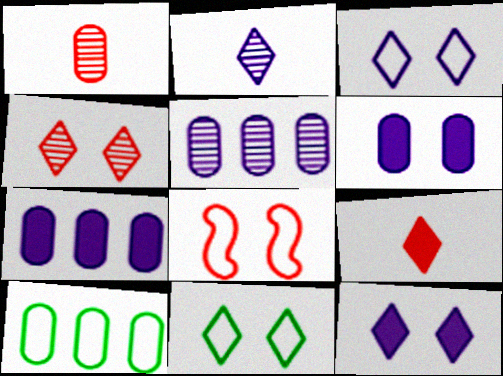[[1, 6, 10], 
[4, 11, 12]]